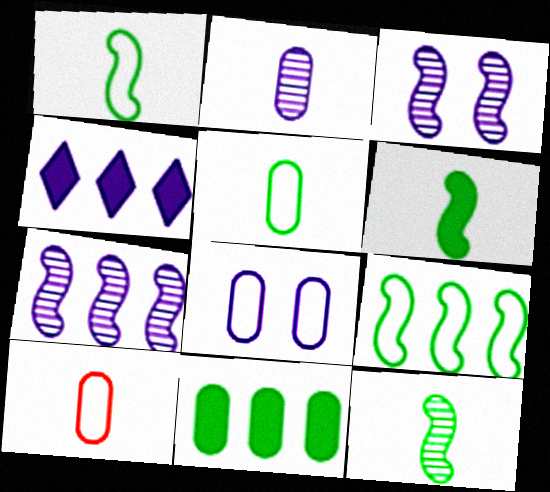[[1, 6, 12]]